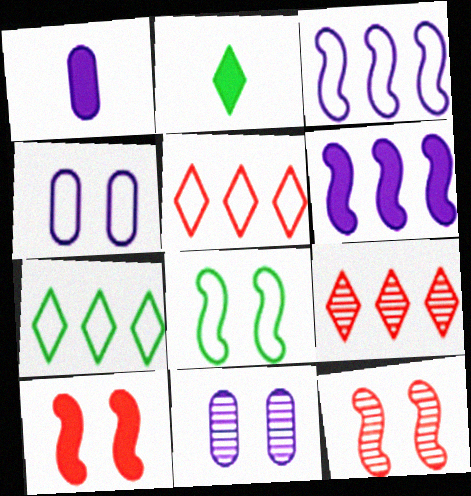[[1, 7, 12], 
[1, 8, 9]]